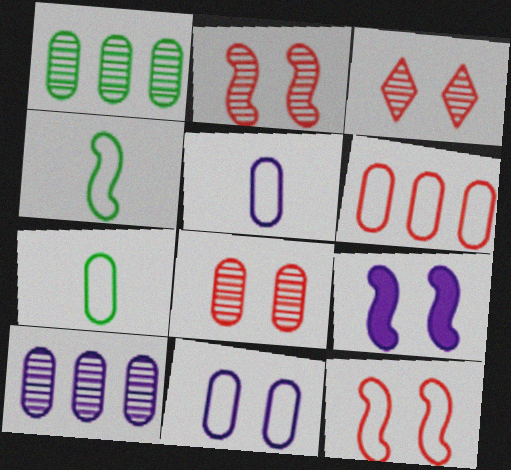[[2, 3, 8], 
[6, 7, 11]]